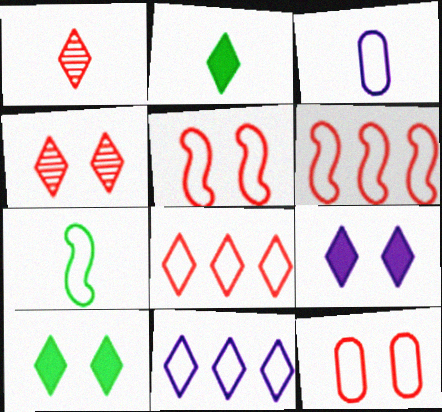[[1, 10, 11], 
[2, 4, 11], 
[7, 11, 12]]